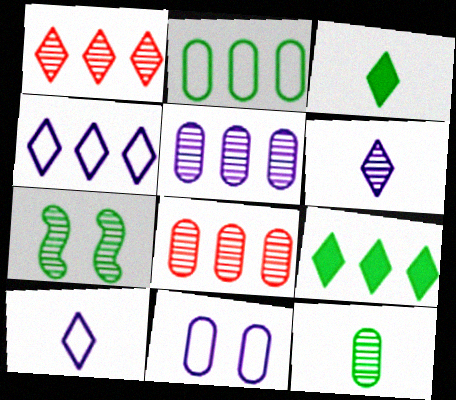[[1, 4, 9], 
[2, 3, 7], 
[6, 7, 8]]